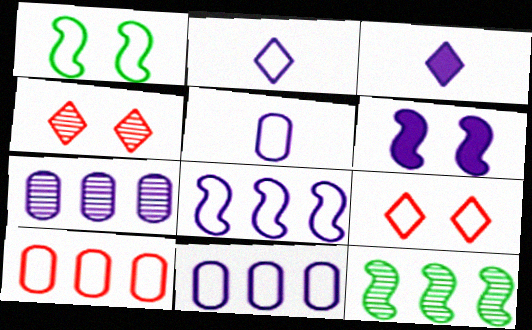[[1, 2, 10], 
[2, 6, 7]]